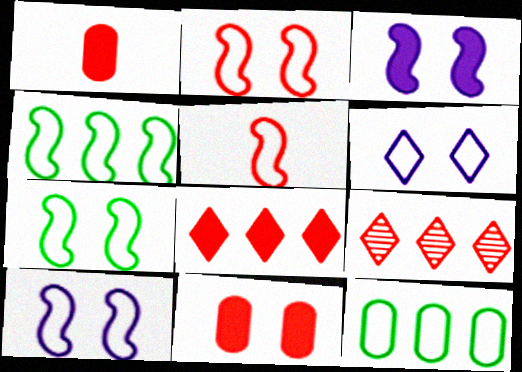[[1, 2, 9], 
[2, 7, 10], 
[4, 5, 10], 
[5, 6, 12], 
[5, 9, 11]]